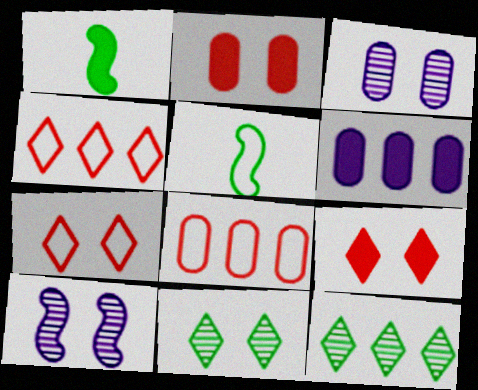[[1, 3, 4], 
[1, 6, 9]]